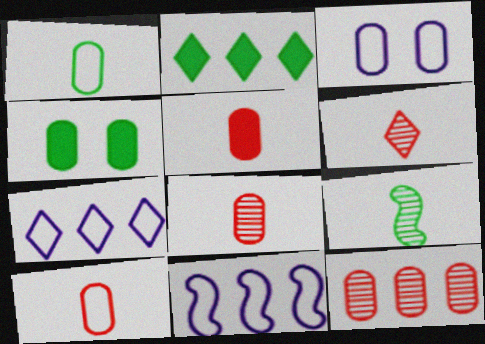[[2, 11, 12], 
[4, 6, 11], 
[5, 8, 10]]